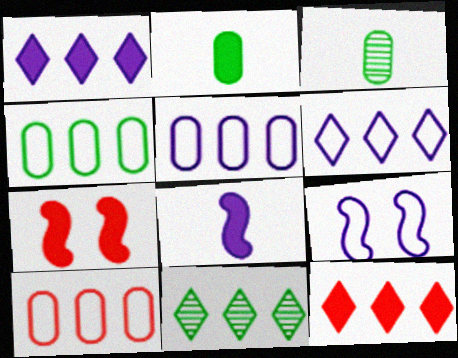[[1, 2, 7], 
[3, 6, 7], 
[3, 9, 12], 
[4, 5, 10], 
[6, 11, 12]]